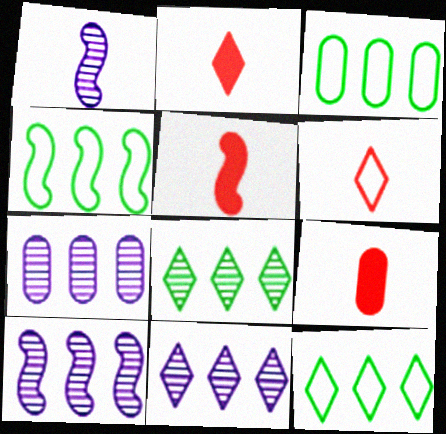[[2, 5, 9], 
[3, 4, 12], 
[7, 10, 11]]